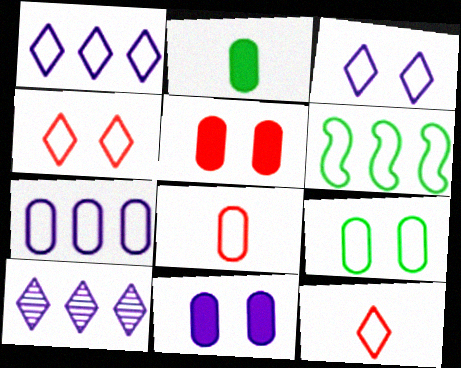[[3, 6, 8], 
[7, 8, 9]]